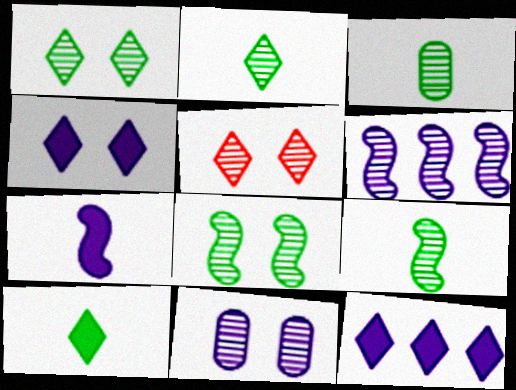[[2, 3, 9], 
[3, 5, 6], 
[5, 8, 11]]